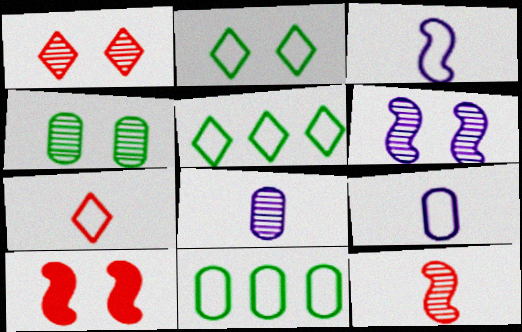[[1, 4, 6], 
[5, 8, 10]]